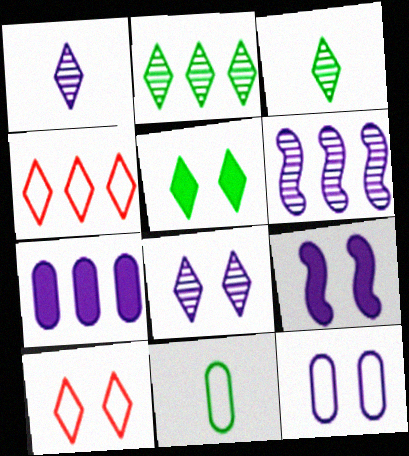[[1, 4, 5], 
[5, 8, 10], 
[8, 9, 12]]